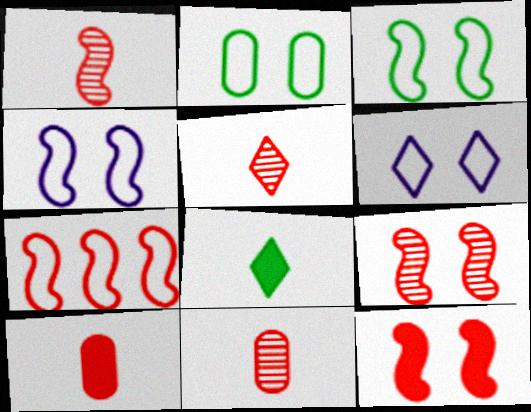[[1, 5, 11], 
[1, 7, 12]]